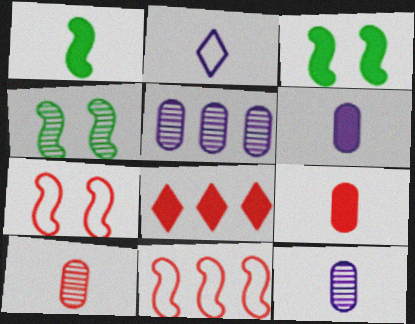[[1, 2, 10], 
[3, 6, 8], 
[7, 8, 10]]